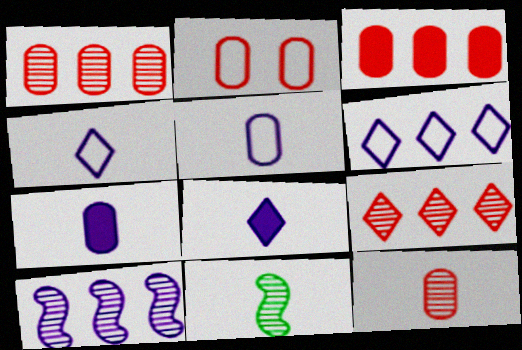[[2, 3, 12]]